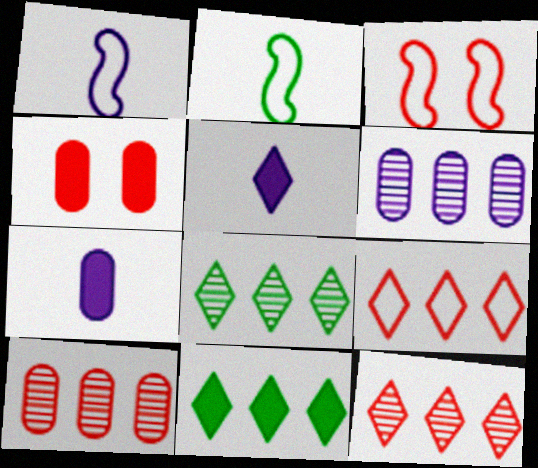[[1, 4, 8], 
[3, 7, 8]]